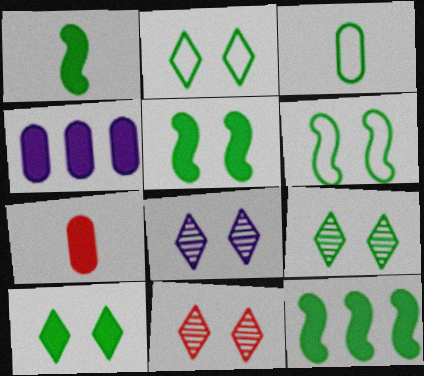[[1, 5, 12], 
[2, 9, 10], 
[3, 9, 12], 
[8, 9, 11]]